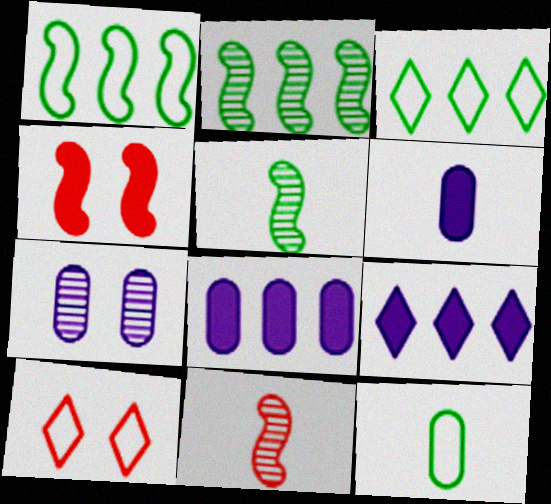[[2, 6, 10], 
[5, 8, 10]]